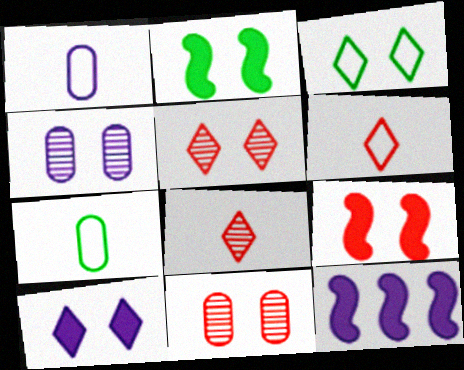[[3, 4, 9], 
[3, 5, 10], 
[5, 7, 12]]